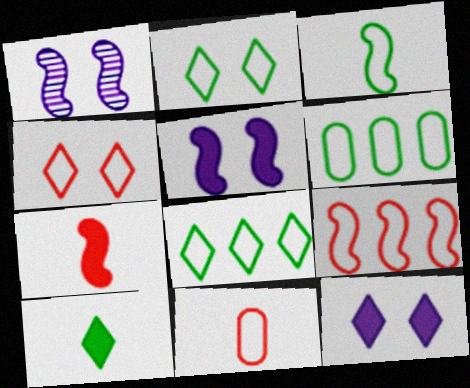[[2, 3, 6], 
[4, 9, 11]]